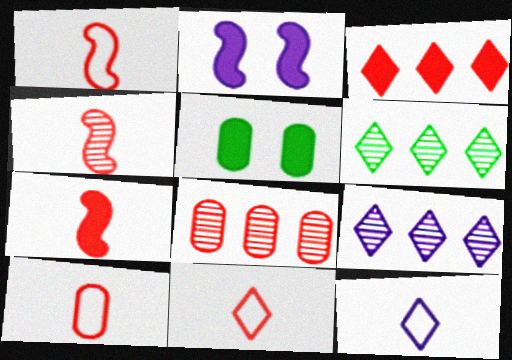[[1, 4, 7], 
[1, 5, 9], 
[1, 10, 11], 
[2, 6, 10]]